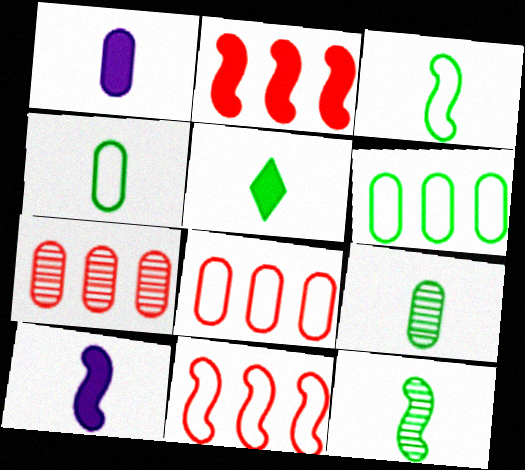[[3, 5, 9], 
[4, 5, 12]]